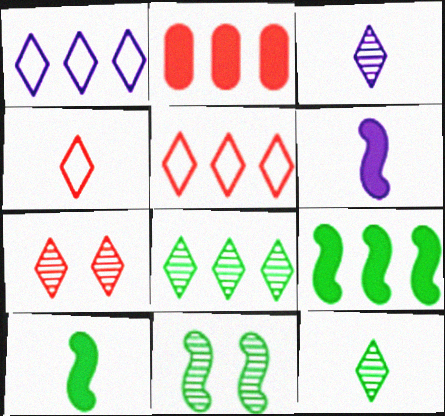[[3, 7, 8]]